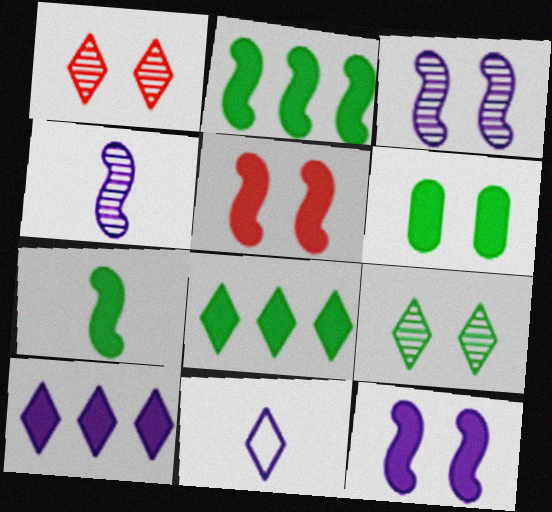[[1, 8, 11], 
[6, 7, 8]]